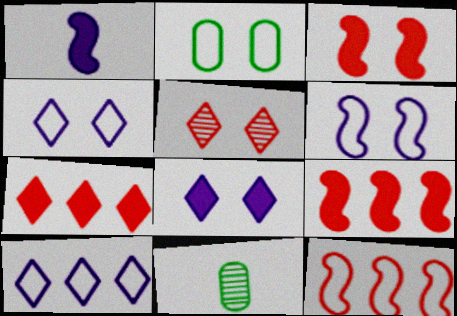[[3, 10, 11], 
[4, 9, 11], 
[6, 7, 11], 
[8, 11, 12]]